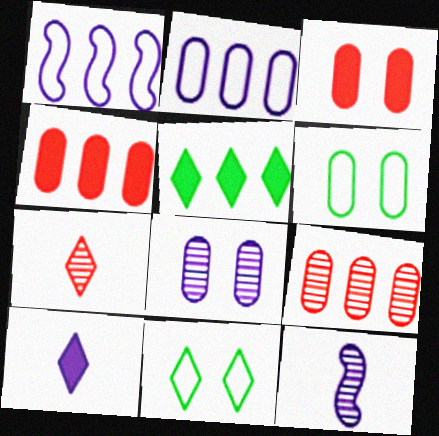[[1, 5, 9], 
[1, 8, 10], 
[3, 6, 8], 
[4, 11, 12]]